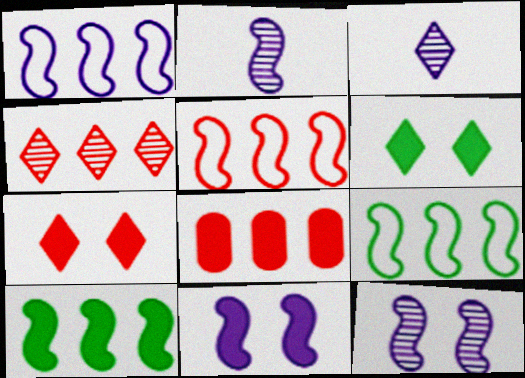[[1, 2, 11], 
[1, 5, 9], 
[4, 5, 8]]